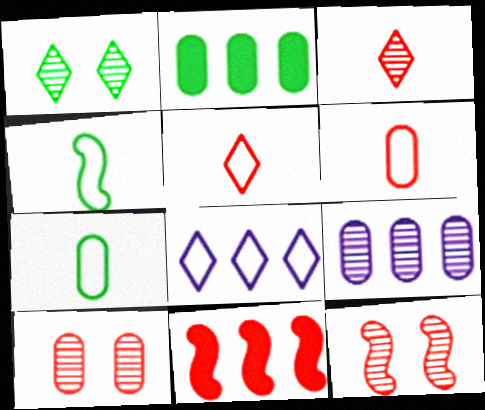[[1, 2, 4], 
[5, 10, 11]]